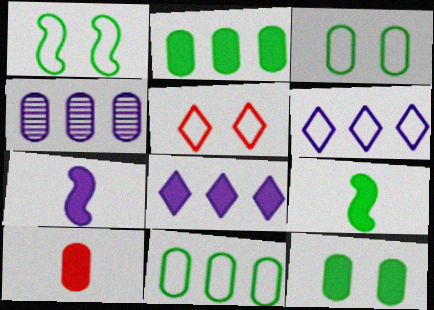[[3, 4, 10], 
[4, 5, 9]]